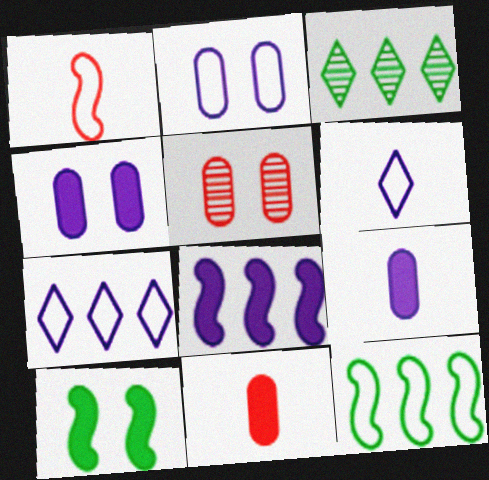[[1, 3, 4]]